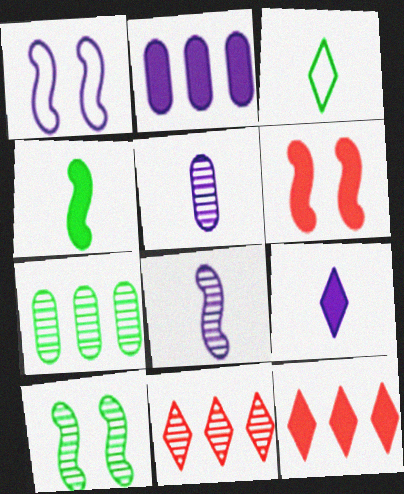[[1, 6, 10], 
[5, 10, 11]]